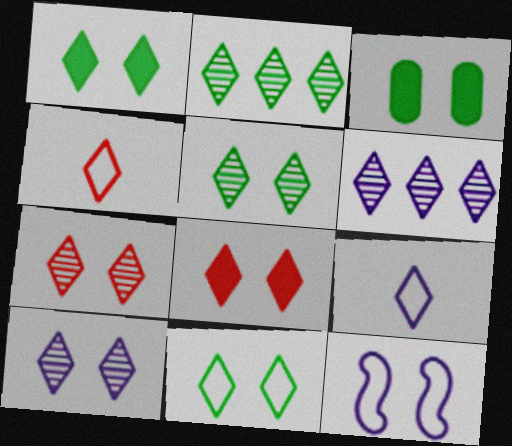[[1, 4, 6], 
[1, 5, 11], 
[2, 8, 9], 
[3, 7, 12], 
[5, 7, 10], 
[8, 10, 11]]